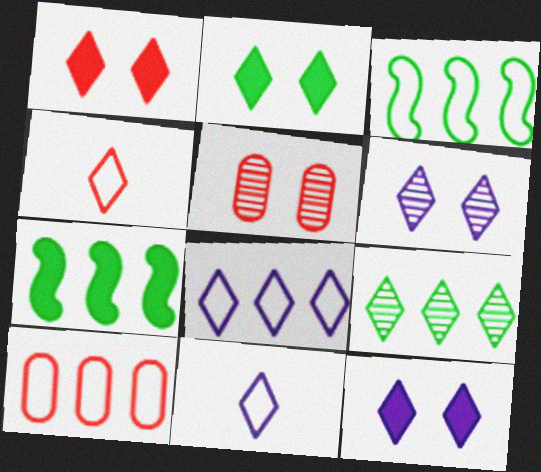[[1, 2, 12], 
[1, 9, 11], 
[3, 8, 10], 
[4, 9, 12], 
[5, 7, 11]]